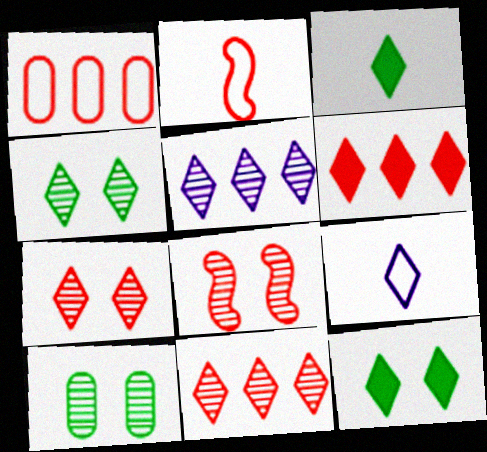[[4, 6, 9], 
[9, 11, 12]]